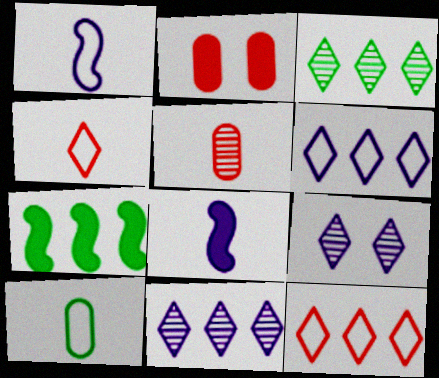[[1, 2, 3], 
[1, 4, 10]]